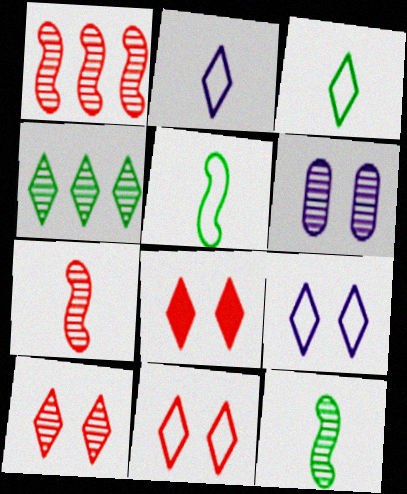[[2, 4, 8], 
[4, 6, 7], 
[8, 10, 11]]